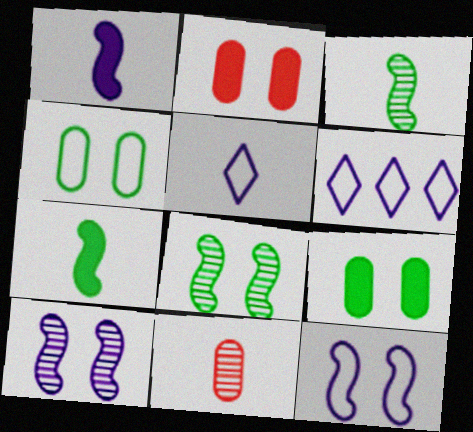[[2, 3, 6], 
[5, 7, 11]]